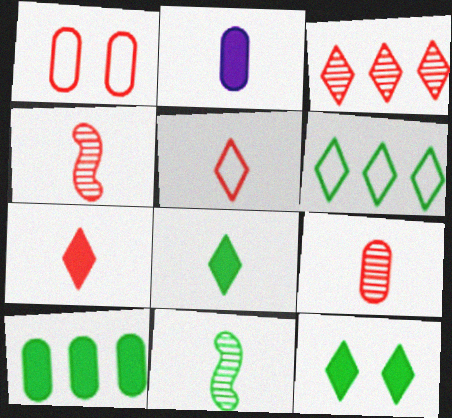[[2, 5, 11]]